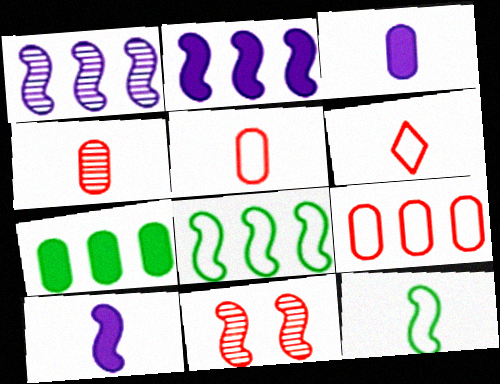[[2, 11, 12], 
[8, 10, 11]]